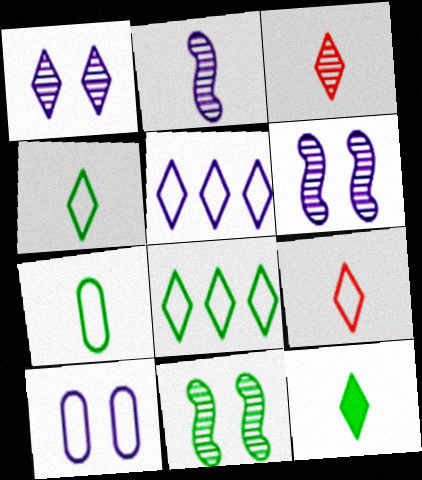[]